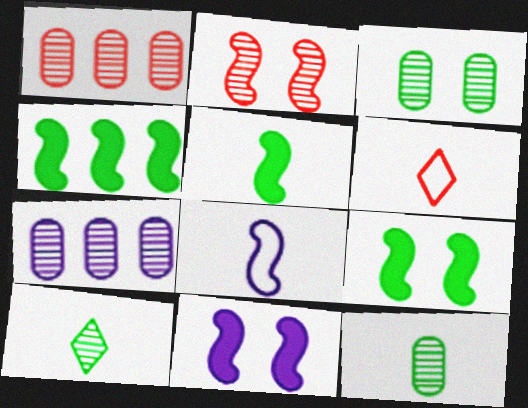[[2, 4, 8], 
[2, 7, 10], 
[4, 5, 9], 
[6, 7, 9]]